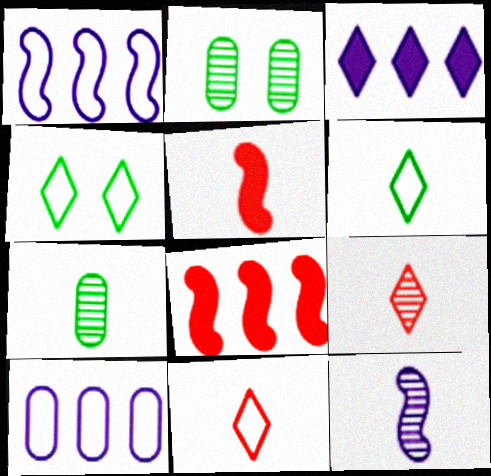[[3, 4, 9], 
[7, 9, 12]]